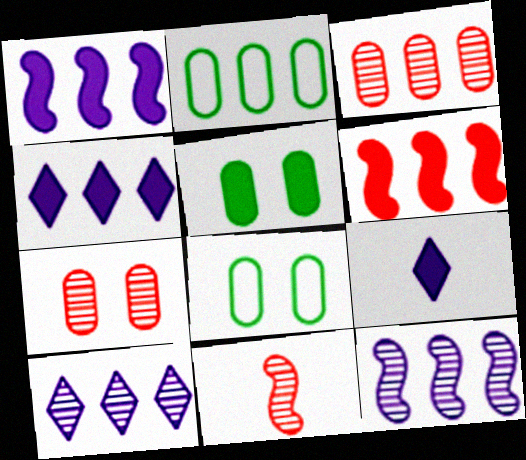[[2, 6, 10], 
[4, 8, 11], 
[5, 6, 9]]